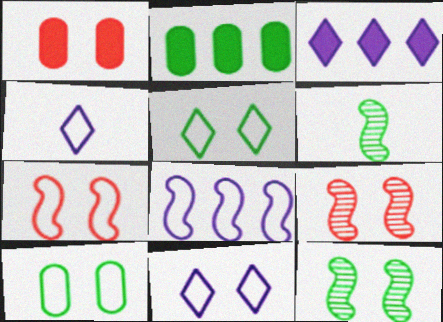[[1, 11, 12], 
[2, 4, 9], 
[2, 5, 6], 
[7, 10, 11]]